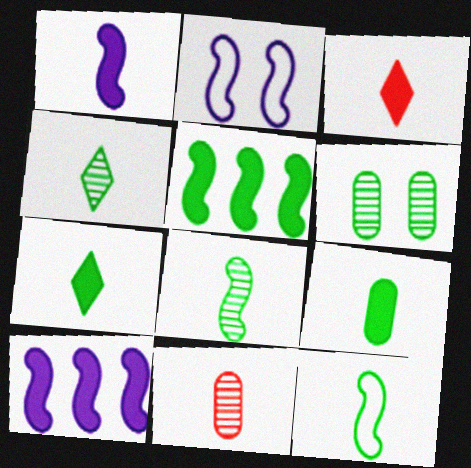[[1, 3, 9], 
[4, 9, 12]]